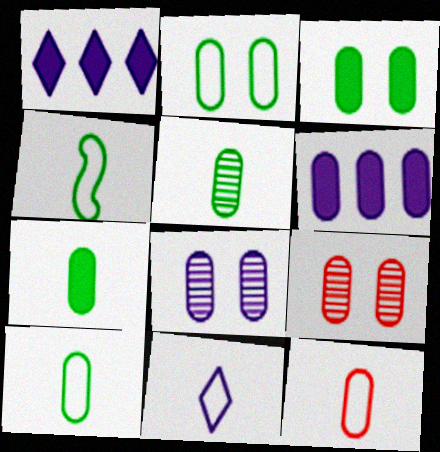[[1, 4, 9], 
[4, 11, 12], 
[5, 7, 10], 
[6, 9, 10]]